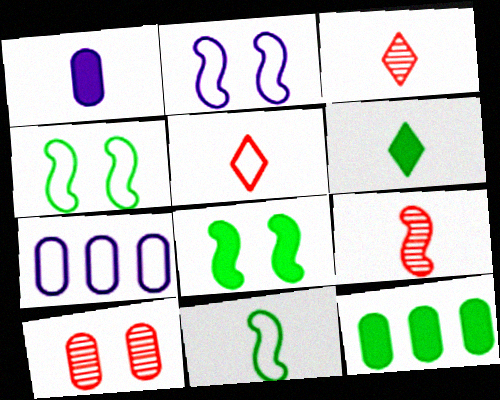[[1, 3, 11], 
[2, 3, 12], 
[3, 7, 8], 
[4, 5, 7], 
[6, 8, 12]]